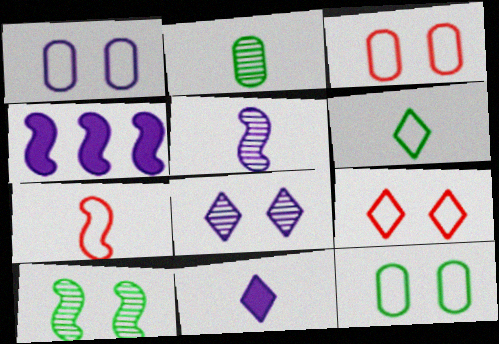[[1, 3, 12], 
[2, 4, 9], 
[2, 7, 11], 
[4, 7, 10]]